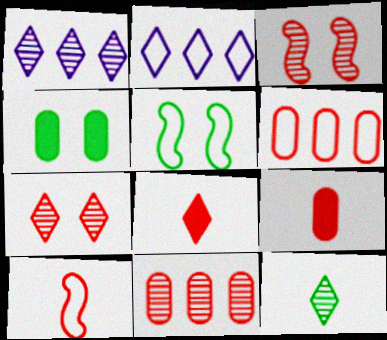[[1, 4, 10], 
[1, 5, 9], 
[1, 7, 12], 
[3, 6, 8]]